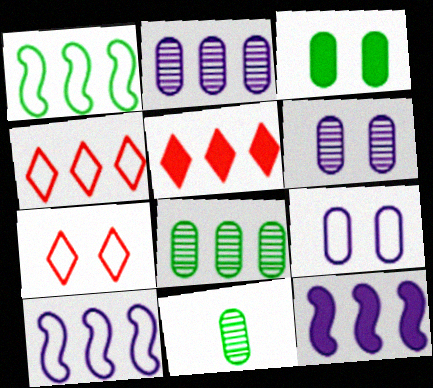[[1, 2, 5], 
[4, 8, 12], 
[5, 8, 10], 
[7, 11, 12]]